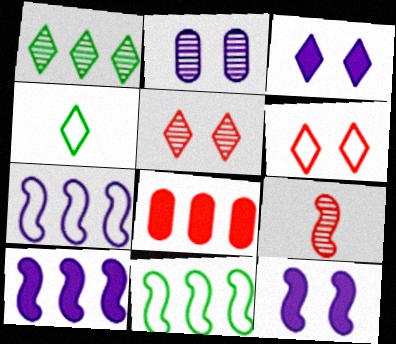[[1, 2, 9], 
[1, 7, 8], 
[6, 8, 9], 
[9, 11, 12]]